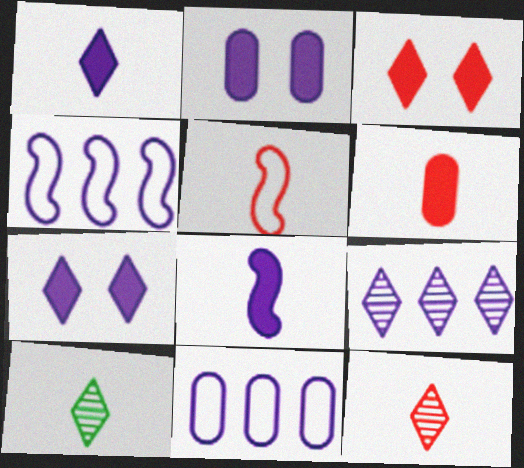[[5, 6, 12]]